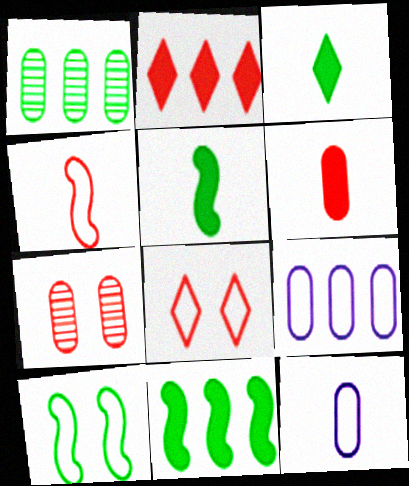[[1, 3, 10], 
[2, 4, 7]]